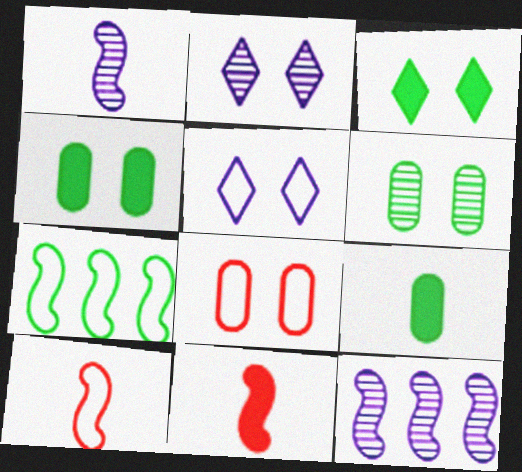[]